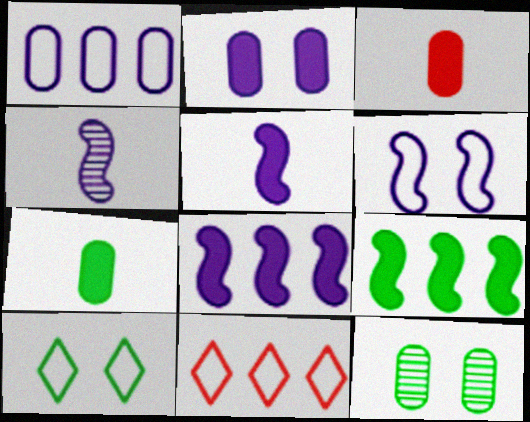[[1, 3, 12], 
[4, 6, 8], 
[5, 11, 12]]